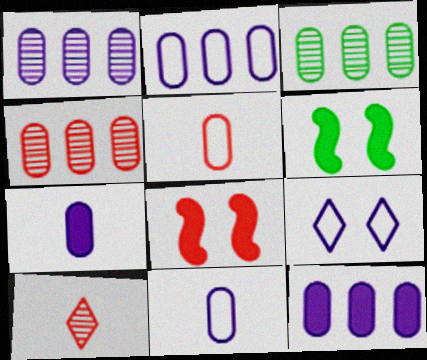[[1, 2, 12], 
[1, 3, 4], 
[2, 6, 10]]